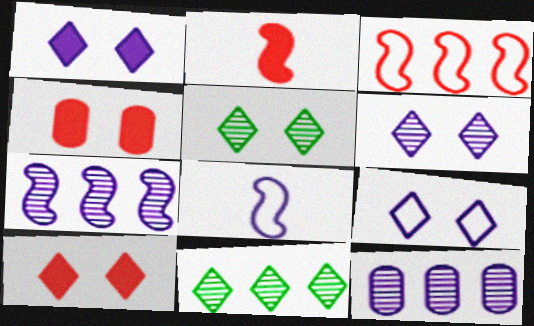[[1, 6, 9], 
[1, 8, 12], 
[4, 8, 11], 
[5, 9, 10]]